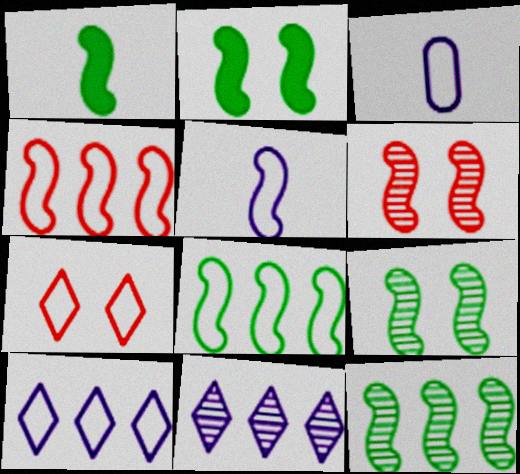[[1, 8, 9], 
[3, 7, 8]]